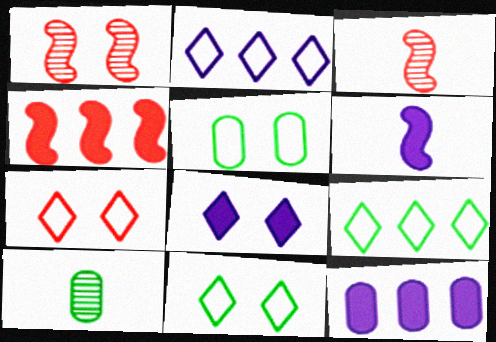[[1, 5, 8], 
[3, 11, 12], 
[6, 8, 12]]